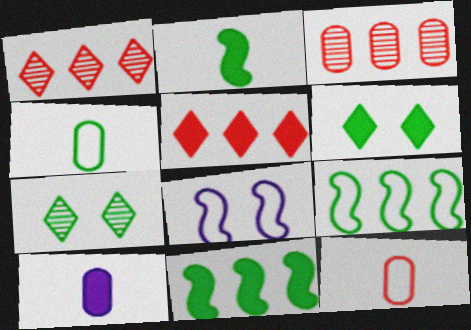[[4, 7, 11]]